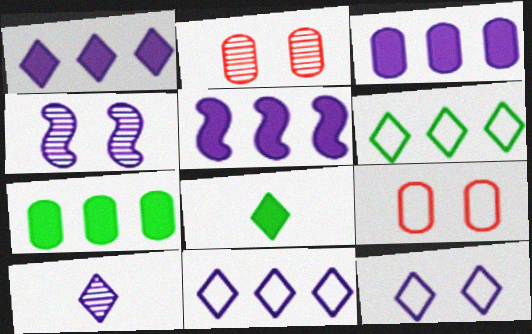[[1, 3, 5], 
[1, 10, 12]]